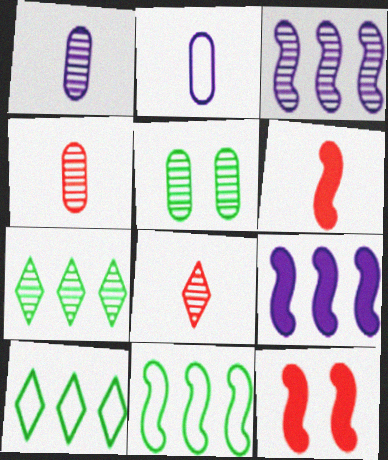[[1, 10, 12], 
[2, 7, 12], 
[3, 5, 8]]